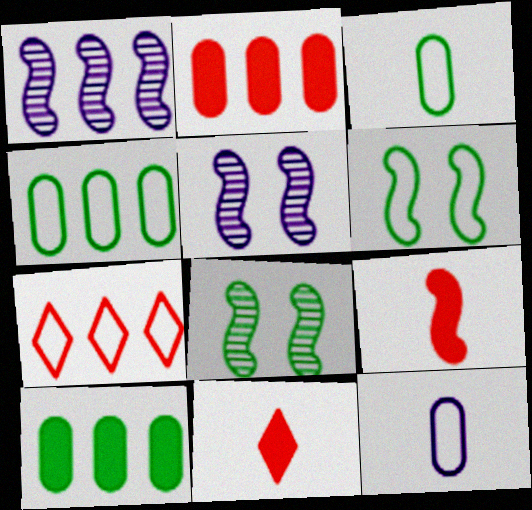[[1, 6, 9], 
[1, 7, 10], 
[4, 5, 11], 
[6, 7, 12]]